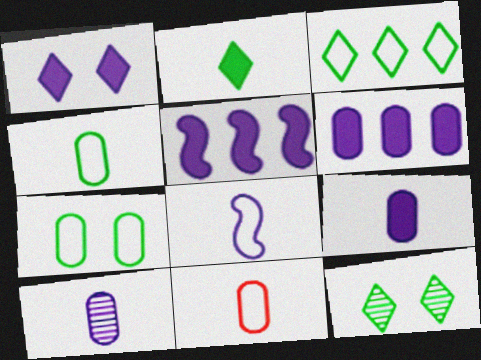[[1, 5, 9], 
[2, 3, 12], 
[5, 11, 12]]